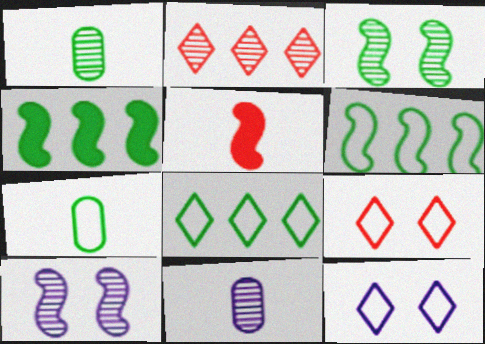[[1, 2, 10], 
[2, 3, 11], 
[4, 9, 11], 
[5, 6, 10]]